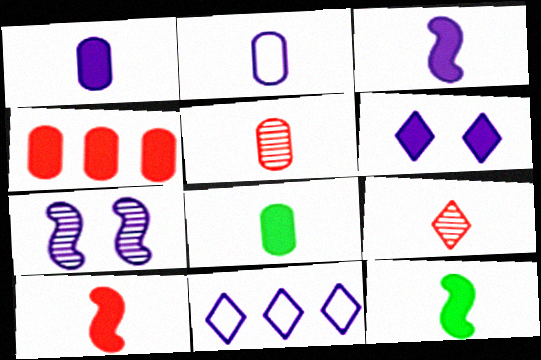[[1, 7, 11], 
[2, 5, 8], 
[2, 9, 12], 
[3, 10, 12], 
[4, 6, 12]]